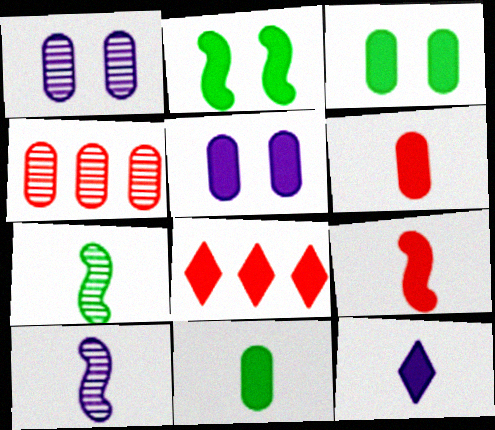[[9, 11, 12]]